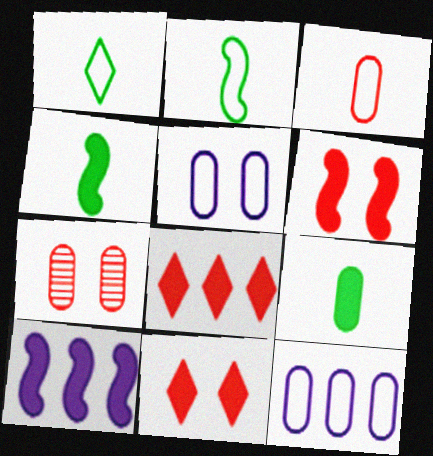[[1, 7, 10], 
[4, 6, 10], 
[7, 9, 12], 
[9, 10, 11]]